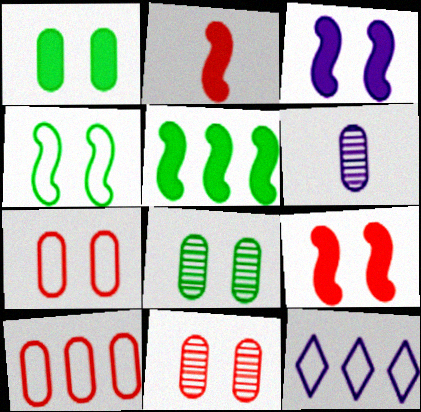[[1, 6, 10], 
[2, 3, 5], 
[2, 8, 12], 
[3, 6, 12]]